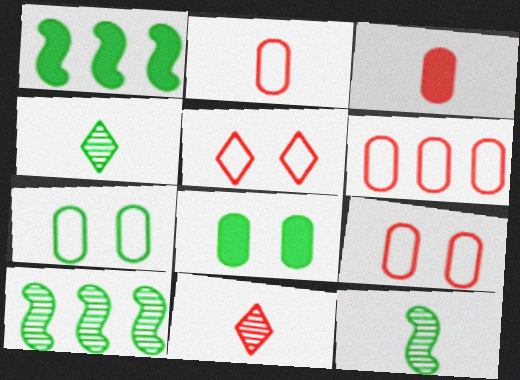[[1, 4, 7], 
[2, 6, 9]]